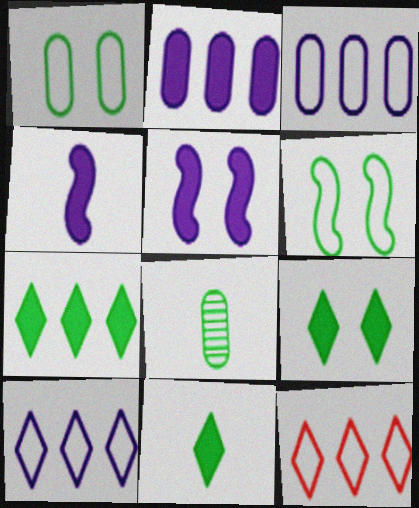[[5, 8, 12], 
[6, 7, 8], 
[7, 9, 11]]